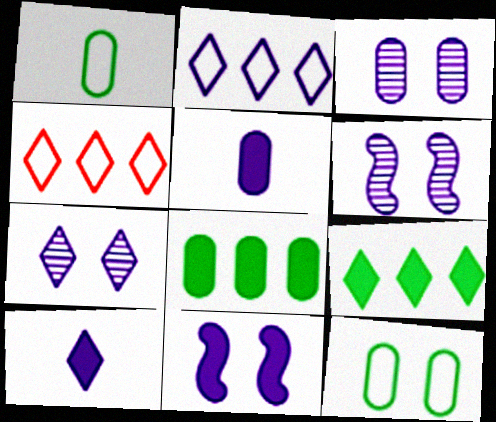[[2, 5, 6], 
[2, 7, 10], 
[3, 6, 7]]